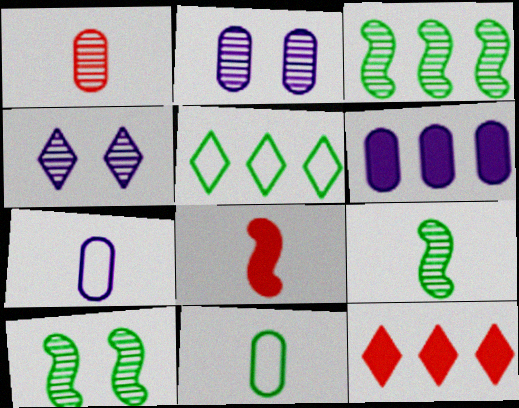[[1, 3, 4], 
[2, 5, 8], 
[2, 6, 7], 
[3, 9, 10], 
[7, 10, 12]]